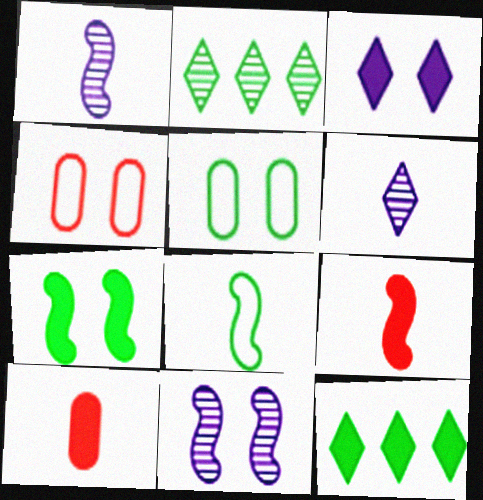[[1, 4, 12], 
[1, 8, 9], 
[6, 8, 10]]